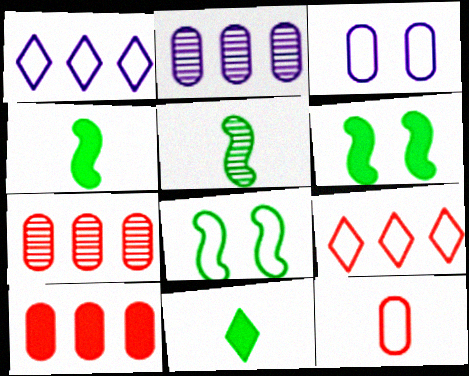[[1, 8, 12]]